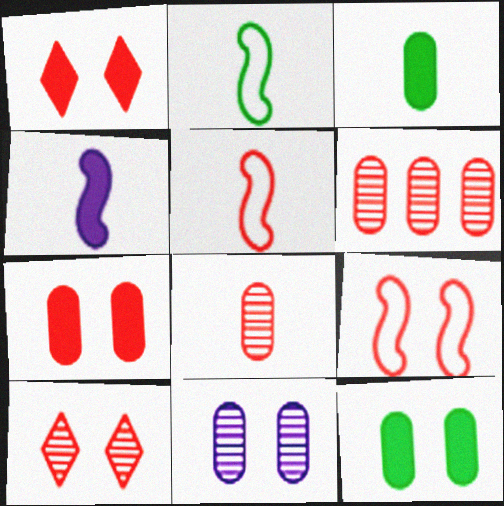[[1, 5, 6], 
[7, 9, 10]]